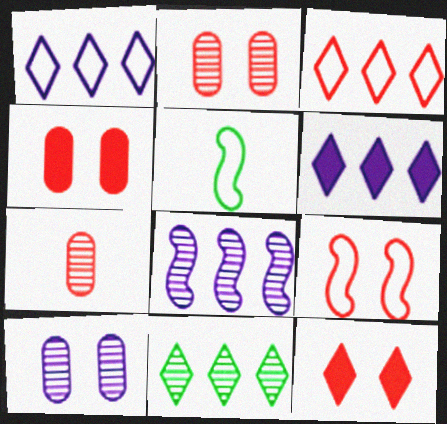[[2, 5, 6], 
[2, 9, 12], 
[3, 6, 11]]